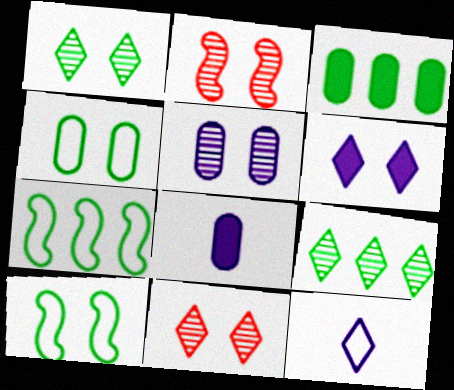[[1, 2, 5], 
[2, 3, 12], 
[2, 4, 6], 
[3, 7, 9], 
[7, 8, 11]]